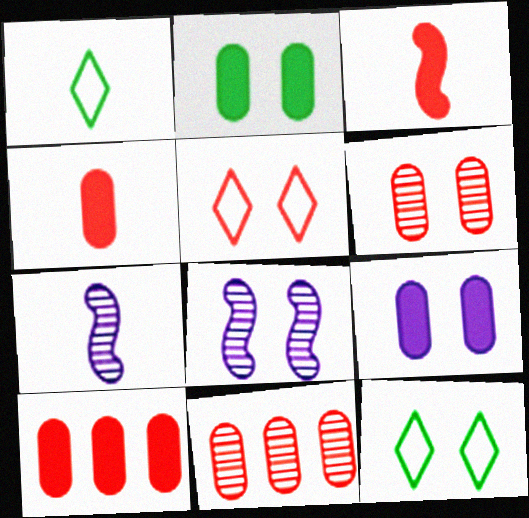[[1, 4, 7], 
[1, 8, 10], 
[2, 5, 8], 
[3, 5, 11], 
[7, 10, 12]]